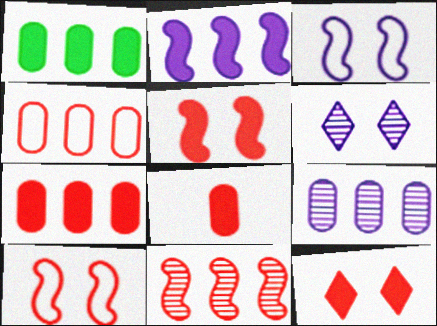[[1, 4, 9]]